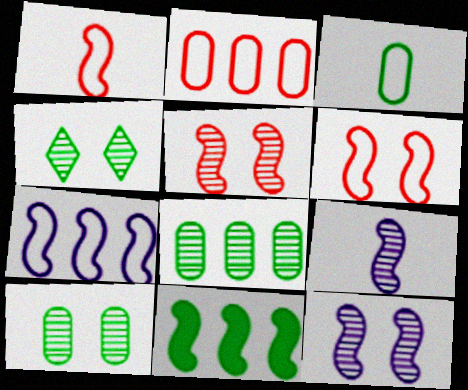[[1, 11, 12], 
[3, 4, 11], 
[6, 9, 11]]